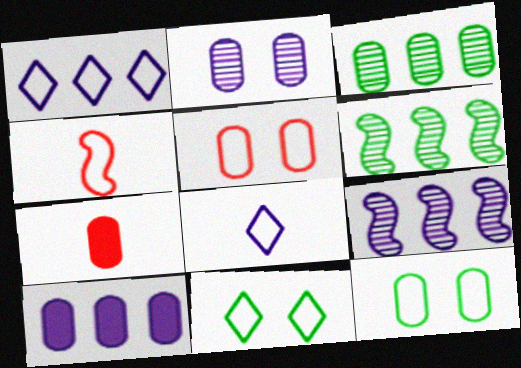[[1, 4, 12], 
[1, 9, 10], 
[7, 9, 11]]